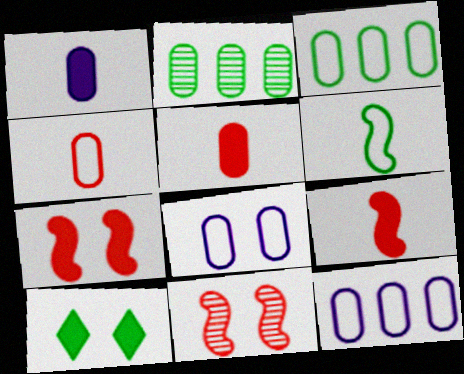[[2, 5, 8], 
[2, 6, 10], 
[3, 4, 8], 
[8, 10, 11]]